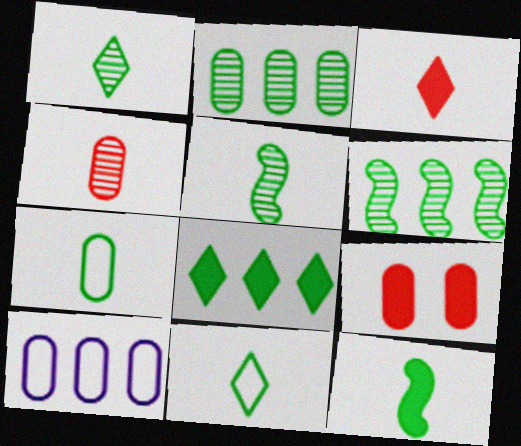[[1, 7, 12]]